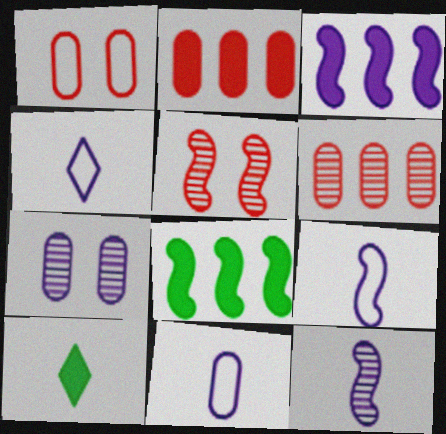[[3, 4, 7], 
[4, 9, 11], 
[5, 8, 9]]